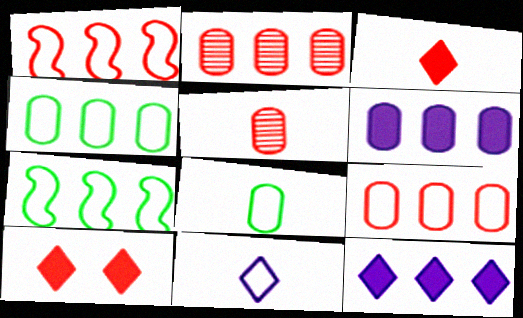[[1, 5, 10], 
[2, 4, 6], 
[2, 7, 12]]